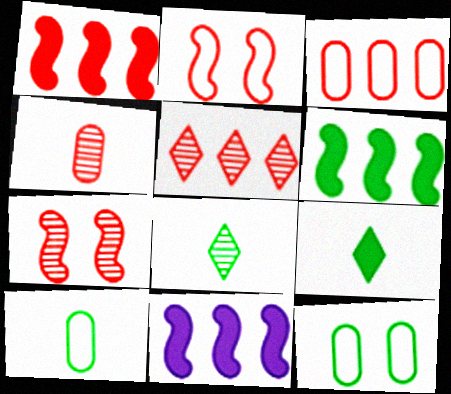[[1, 3, 5], 
[1, 6, 11], 
[4, 5, 7], 
[6, 8, 12]]